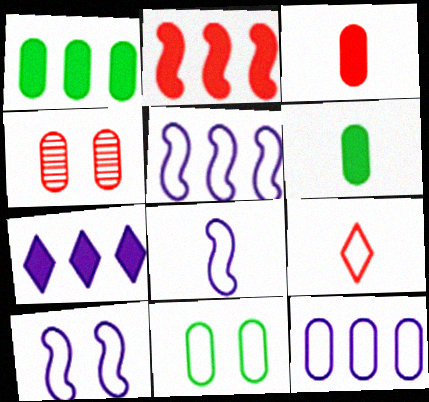[[1, 2, 7], 
[2, 4, 9], 
[4, 6, 12], 
[5, 8, 10], 
[5, 9, 11]]